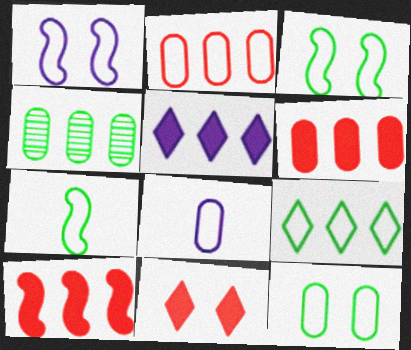[[2, 8, 12], 
[7, 9, 12]]